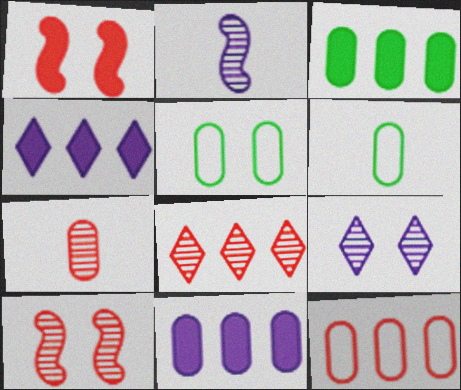[[1, 5, 9], 
[4, 6, 10], 
[5, 7, 11], 
[7, 8, 10]]